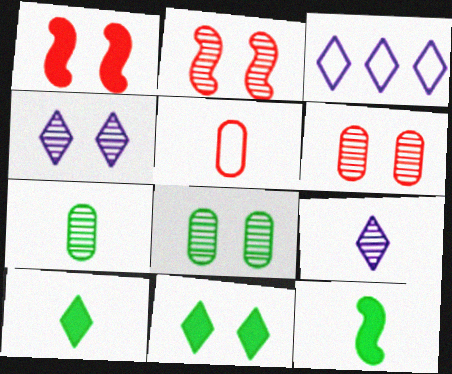[[1, 3, 7], 
[2, 4, 8], 
[3, 6, 12], 
[5, 9, 12]]